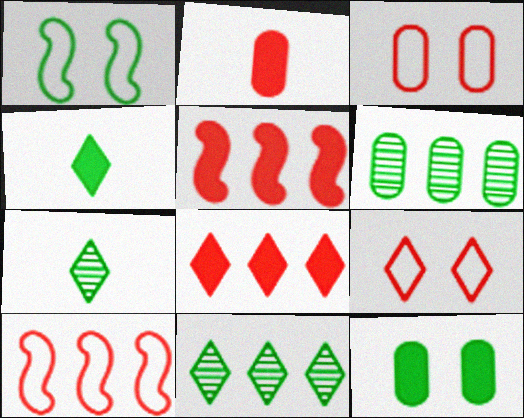[[1, 4, 6]]